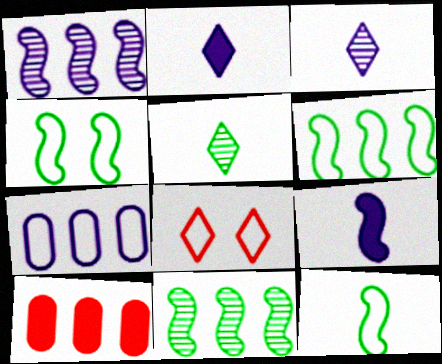[[3, 4, 10], 
[4, 6, 12], 
[7, 8, 12]]